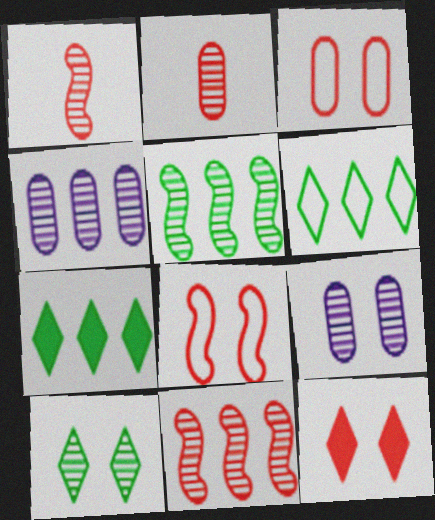[[1, 4, 10]]